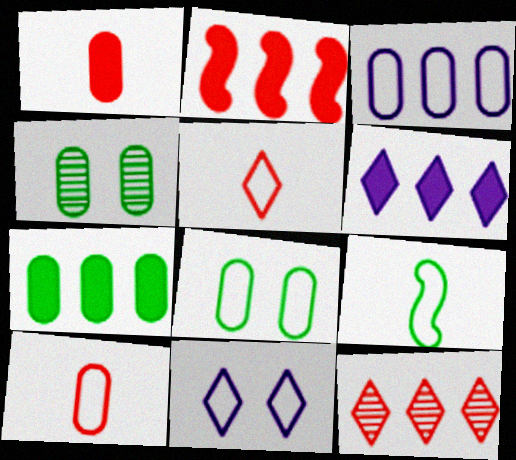[[1, 3, 4], 
[2, 6, 7], 
[3, 8, 10]]